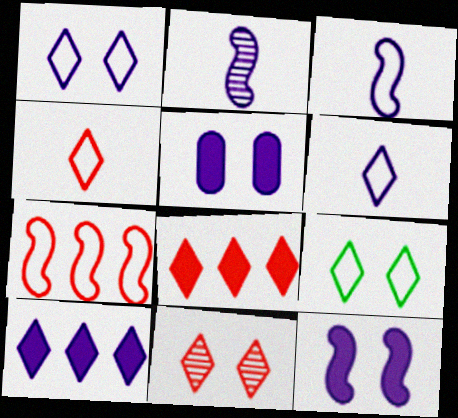[[4, 8, 11]]